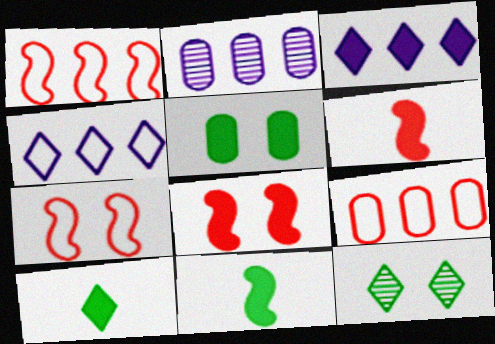[[2, 7, 10], 
[3, 5, 6]]